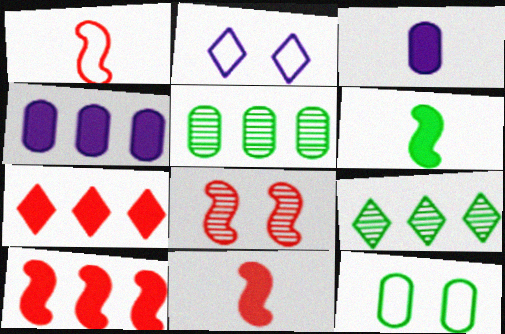[[1, 8, 10], 
[2, 5, 11], 
[6, 9, 12]]